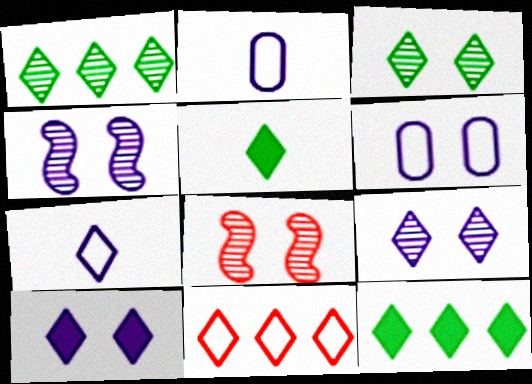[[2, 8, 12], 
[4, 6, 10], 
[5, 9, 11]]